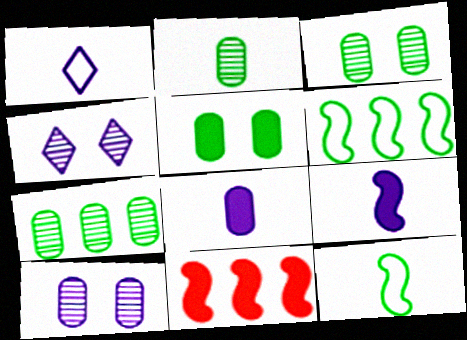[[1, 3, 11], 
[2, 3, 7]]